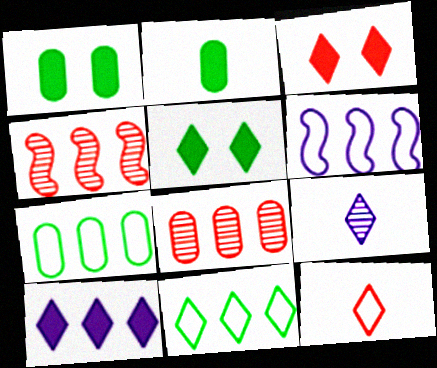[[3, 9, 11], 
[4, 7, 10]]